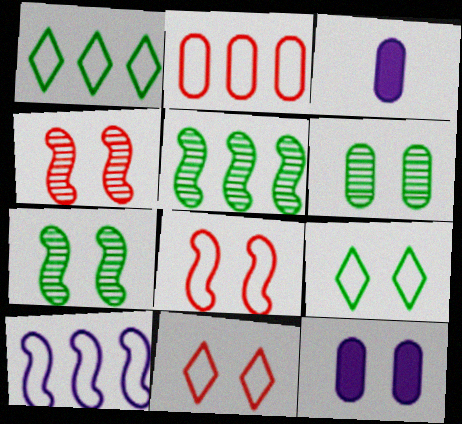[[1, 2, 10], 
[1, 3, 4], 
[2, 3, 6], 
[3, 5, 11], 
[4, 9, 12], 
[7, 11, 12]]